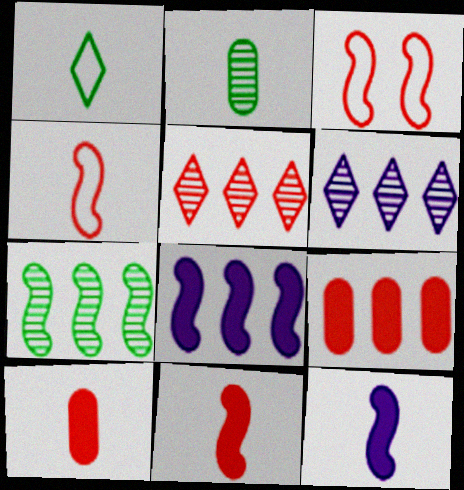[[3, 5, 10], 
[3, 7, 12]]